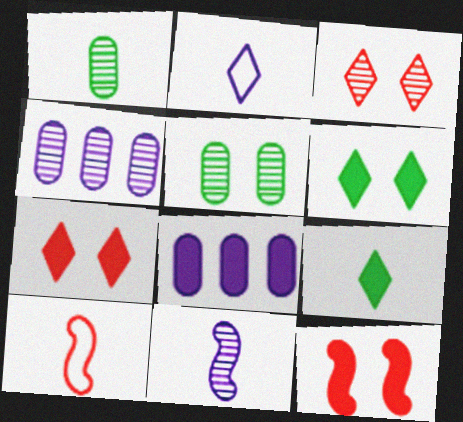[[4, 6, 10], 
[8, 9, 12]]